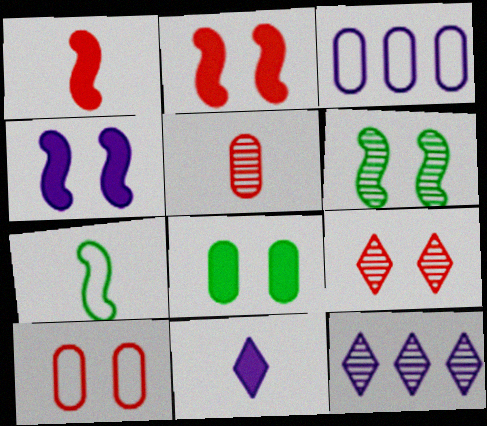[[2, 9, 10], 
[3, 5, 8], 
[5, 6, 12], 
[5, 7, 11]]